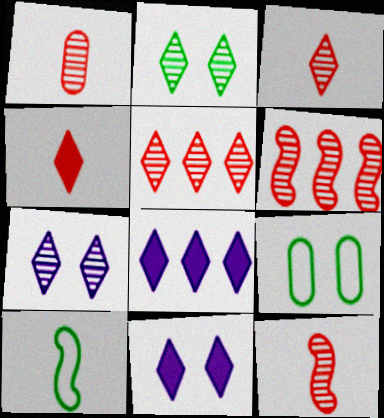[[1, 3, 12], 
[8, 9, 12]]